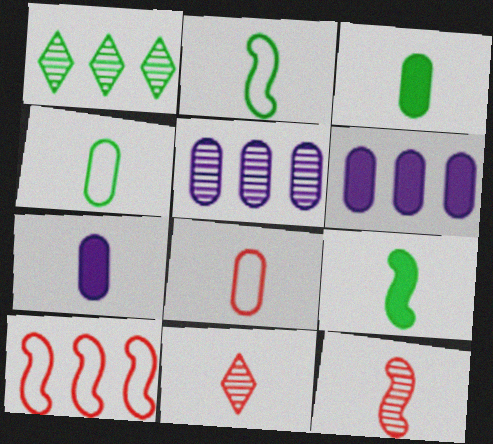[[1, 6, 10], 
[2, 7, 11]]